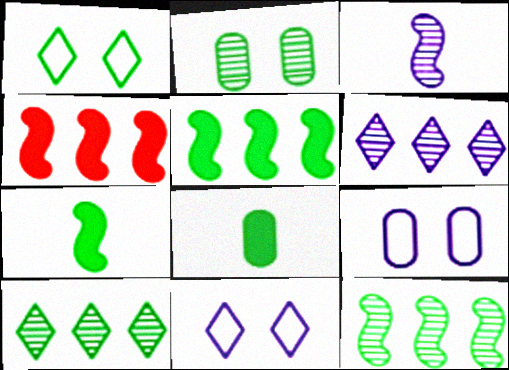[[1, 8, 12]]